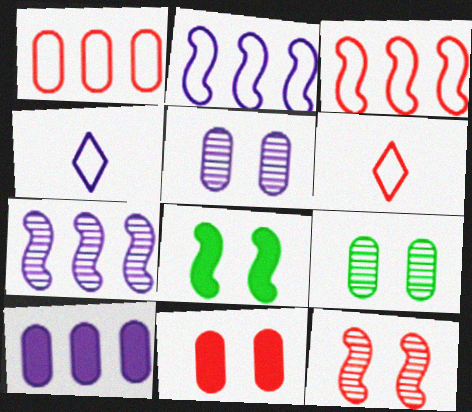[]